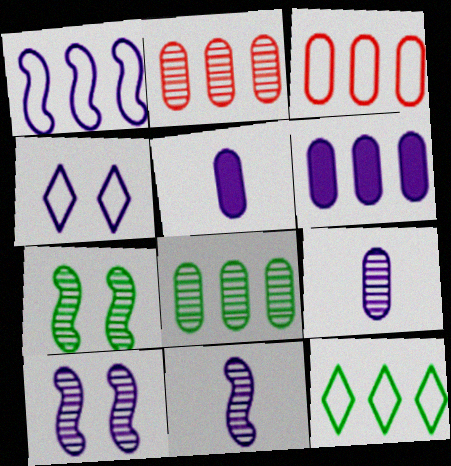[[1, 3, 12], 
[3, 6, 8], 
[4, 6, 11]]